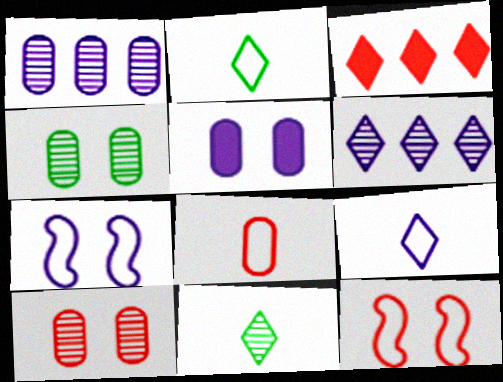[]